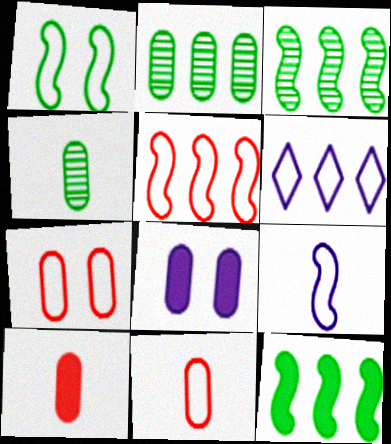[[1, 5, 9], 
[1, 6, 11], 
[2, 8, 11]]